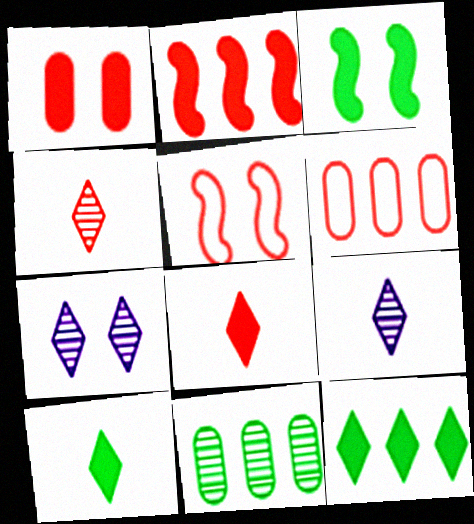[[1, 2, 8], 
[3, 6, 9]]